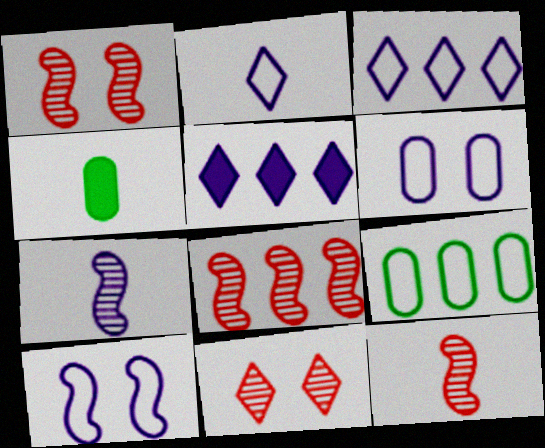[[1, 3, 4], 
[1, 8, 12], 
[2, 4, 12], 
[5, 6, 7], 
[5, 8, 9]]